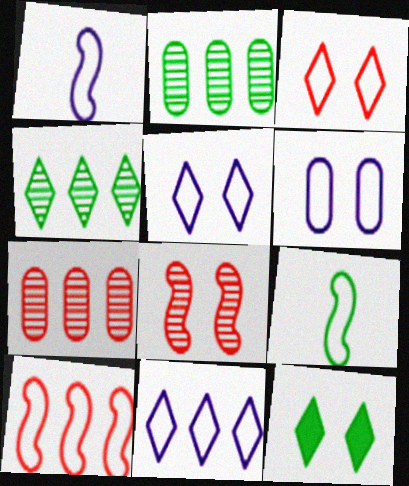[[1, 6, 11], 
[1, 7, 12], 
[2, 9, 12], 
[6, 8, 12]]